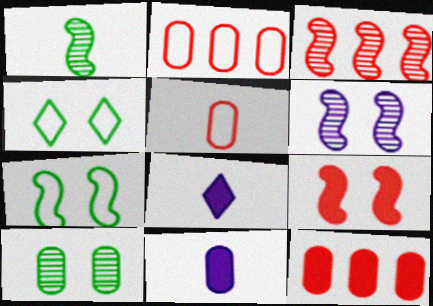[[1, 3, 6], 
[1, 5, 8], 
[2, 10, 11], 
[3, 4, 11], 
[6, 7, 9]]